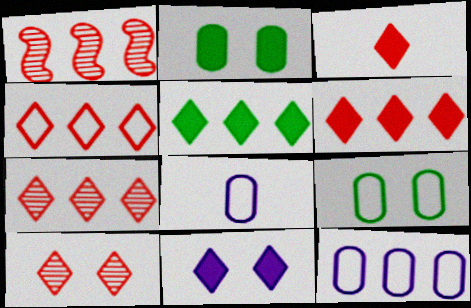[[1, 5, 12], 
[3, 4, 10], 
[3, 5, 11], 
[4, 6, 7]]